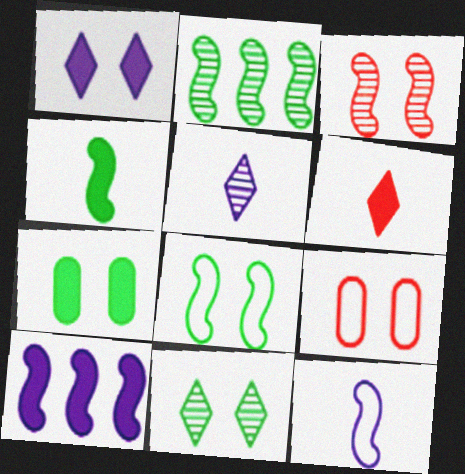[[2, 4, 8], 
[6, 7, 10], 
[7, 8, 11]]